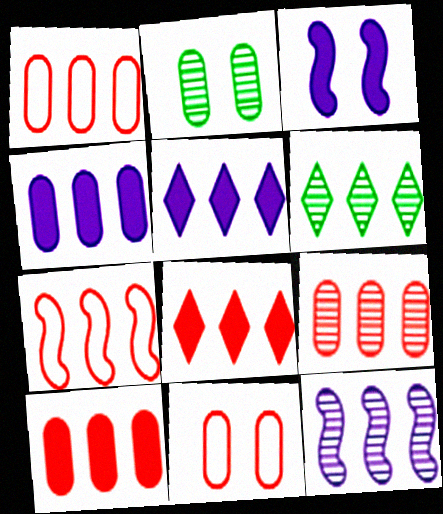[[1, 9, 10], 
[4, 6, 7], 
[6, 9, 12], 
[7, 8, 9]]